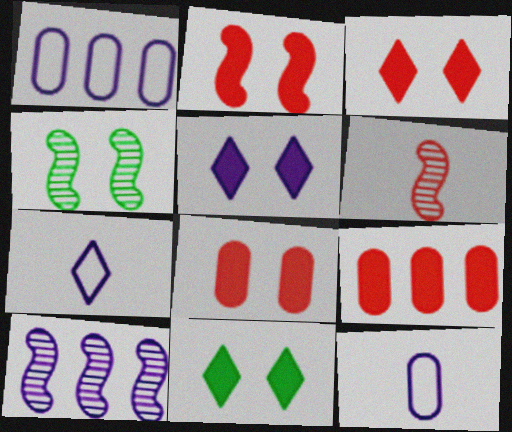[[1, 6, 11], 
[2, 3, 8], 
[3, 5, 11], 
[4, 6, 10], 
[4, 7, 9], 
[5, 10, 12]]